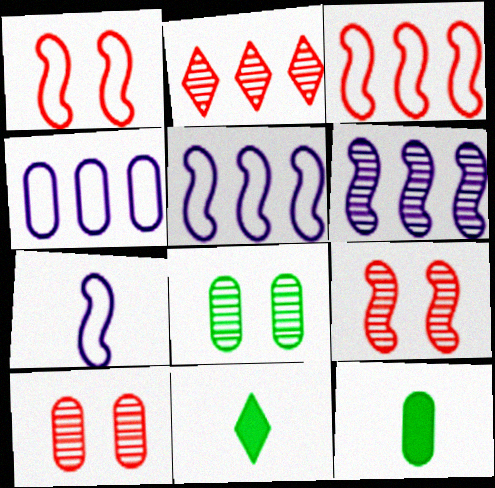[[4, 9, 11], 
[4, 10, 12], 
[5, 10, 11]]